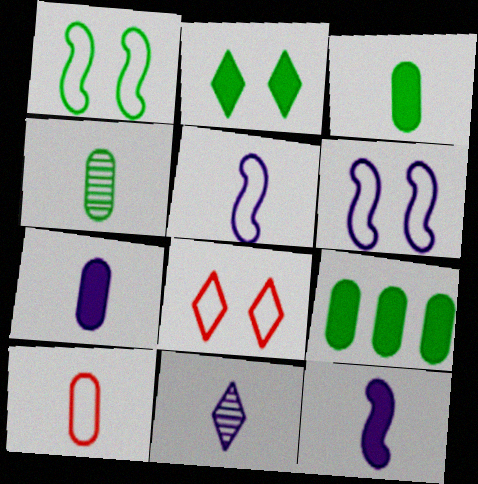[[4, 7, 10], 
[5, 7, 11]]